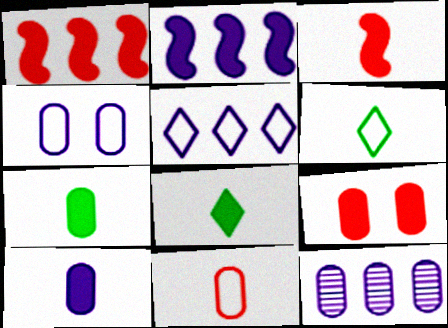[[2, 5, 12], 
[2, 8, 9], 
[3, 8, 10], 
[4, 10, 12]]